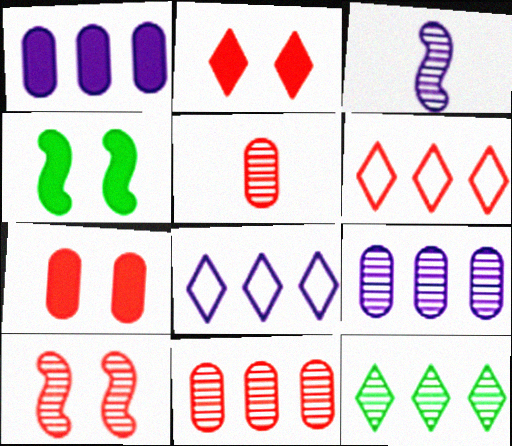[[4, 5, 8]]